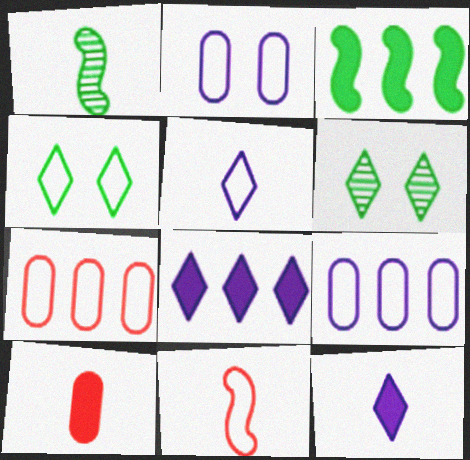[[1, 5, 10], 
[4, 9, 11]]